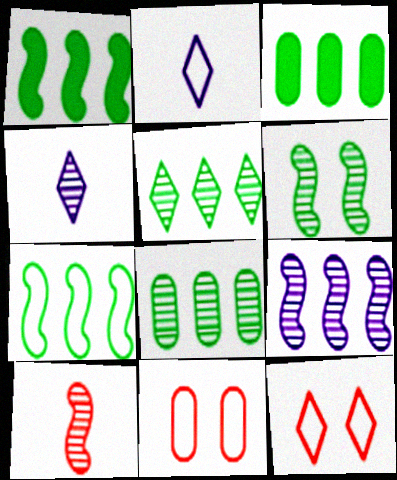[[1, 4, 11], 
[2, 7, 11], 
[3, 5, 7], 
[6, 9, 10]]